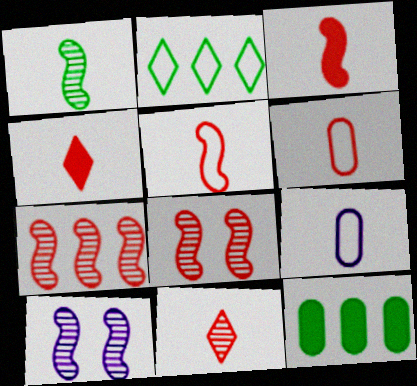[[1, 4, 9], 
[1, 7, 10], 
[3, 6, 11]]